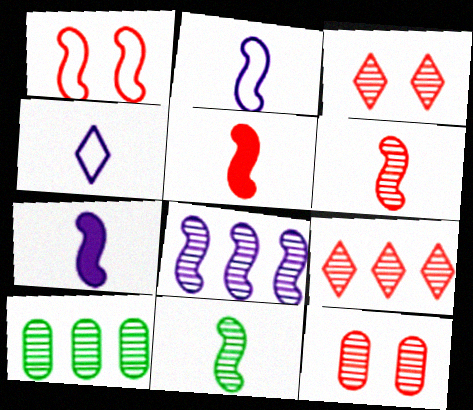[[2, 5, 11], 
[6, 9, 12], 
[8, 9, 10]]